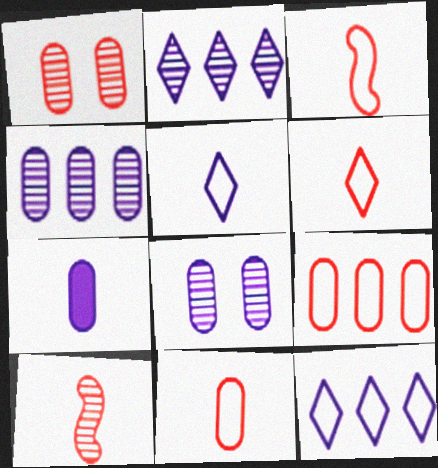[[3, 6, 11]]